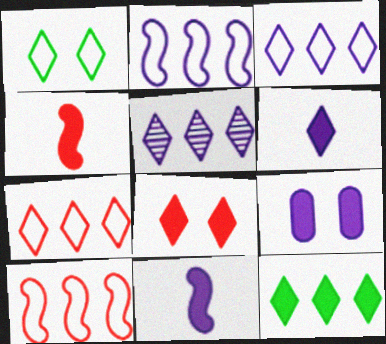[[4, 9, 12], 
[5, 7, 12], 
[6, 8, 12]]